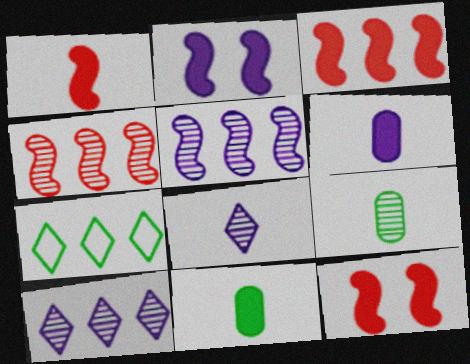[[1, 3, 12]]